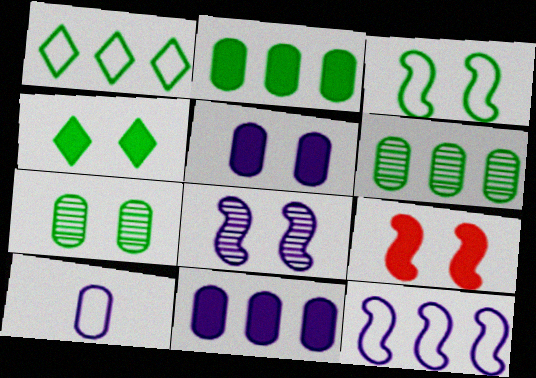[[3, 4, 7], 
[3, 8, 9], 
[4, 5, 9]]